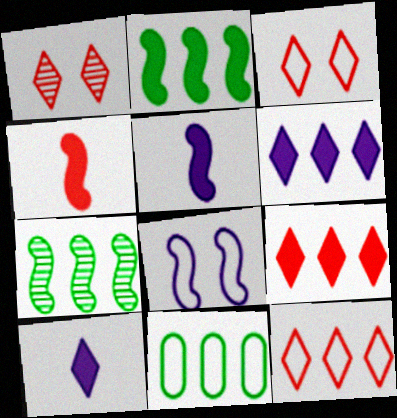[[1, 5, 11], 
[4, 7, 8]]